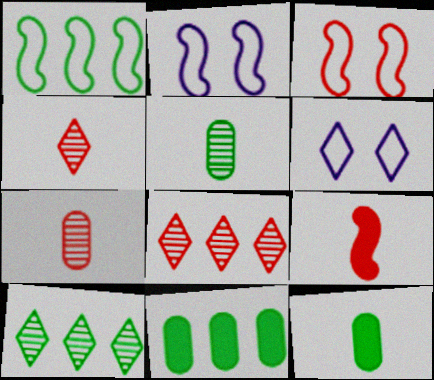[[1, 10, 11], 
[2, 4, 11], 
[2, 8, 12]]